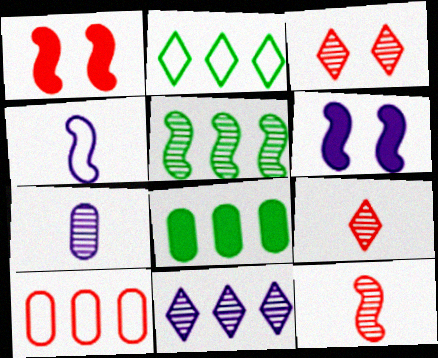[[1, 2, 7], 
[1, 4, 5], 
[1, 9, 10], 
[2, 5, 8], 
[3, 4, 8], 
[3, 5, 7]]